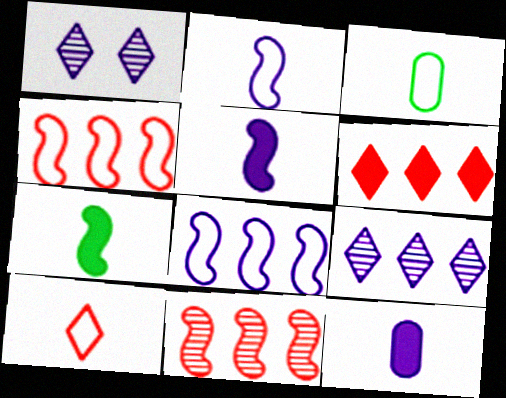[[1, 8, 12], 
[2, 3, 10]]